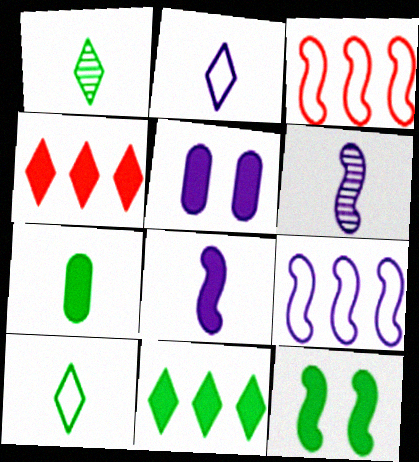[[1, 3, 5], 
[3, 6, 12], 
[7, 11, 12]]